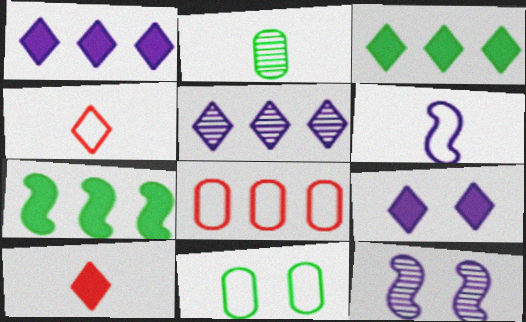[[2, 6, 10], 
[3, 9, 10], 
[5, 7, 8]]